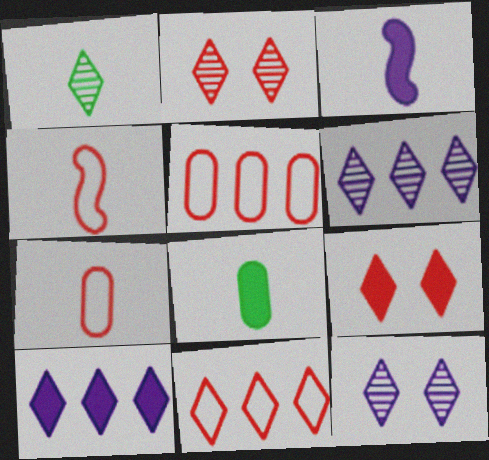[[1, 2, 6], 
[1, 3, 7]]